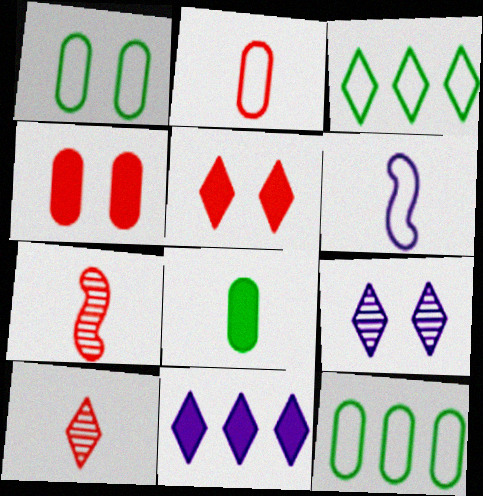[[1, 7, 11], 
[6, 8, 10]]